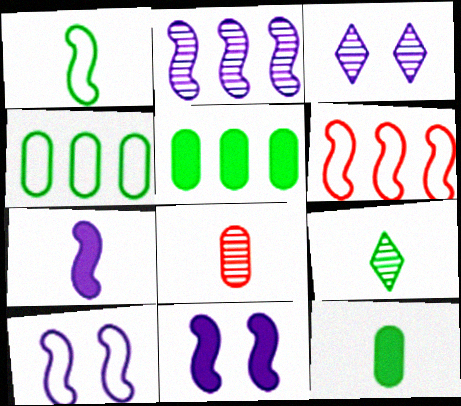[[1, 6, 10], 
[1, 9, 12], 
[2, 7, 10], 
[3, 6, 12]]